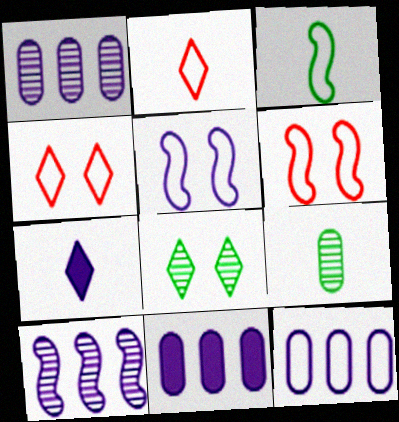[[1, 5, 7], 
[1, 11, 12], 
[3, 4, 12]]